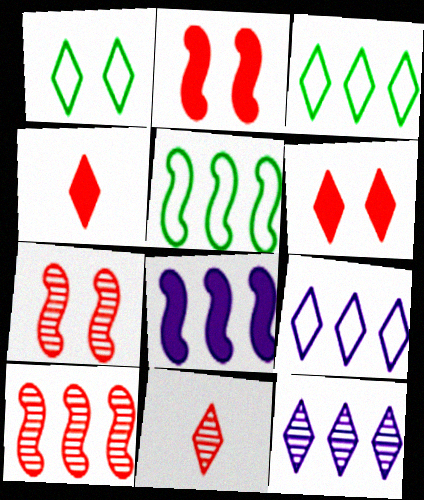[[1, 4, 12], 
[5, 8, 10]]